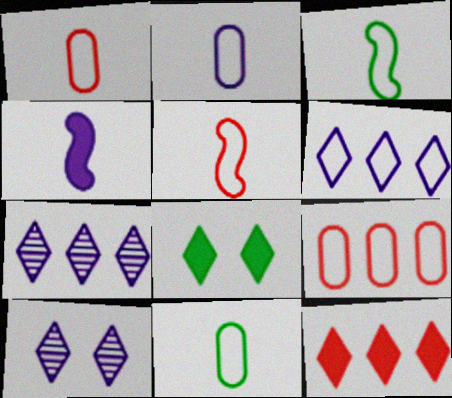[[1, 2, 11]]